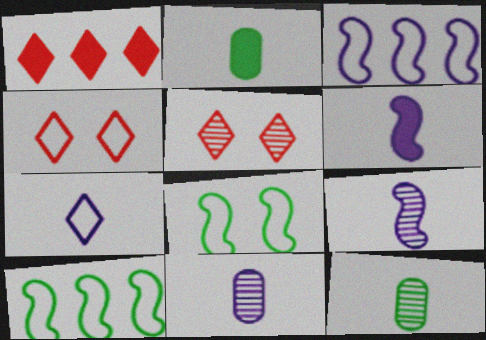[[1, 8, 11], 
[2, 3, 5], 
[6, 7, 11]]